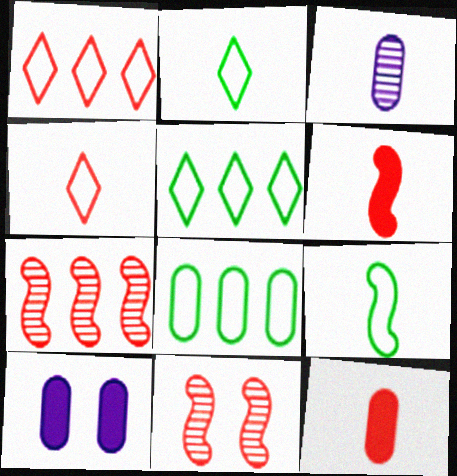[[1, 11, 12], 
[2, 3, 6], 
[2, 7, 10]]